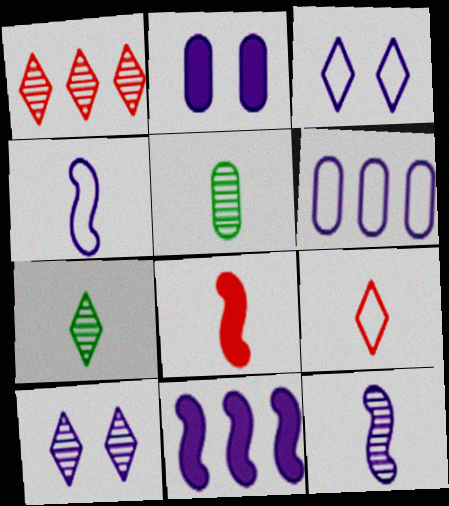[[1, 7, 10], 
[3, 4, 6]]